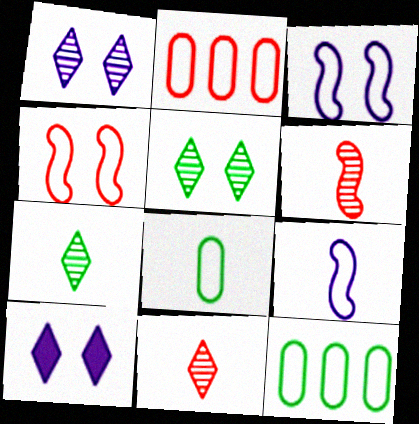[[6, 10, 12]]